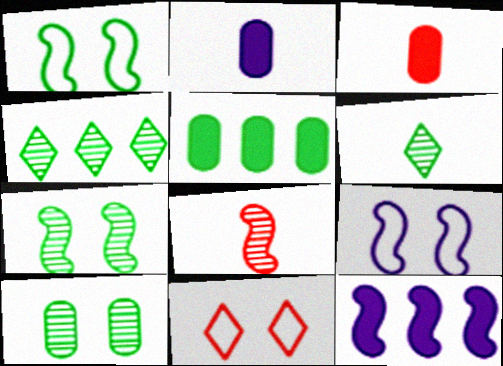[[1, 5, 6], 
[1, 8, 12], 
[3, 4, 9]]